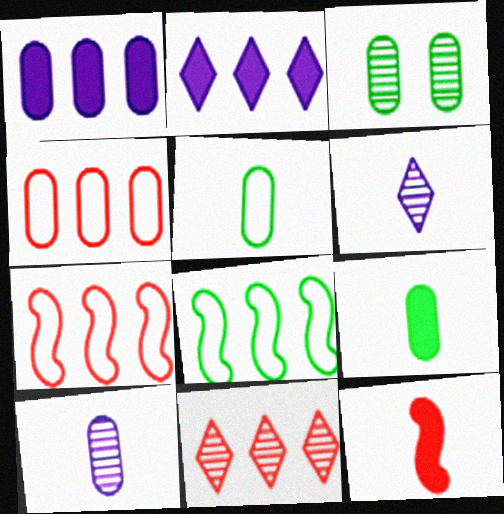[[1, 8, 11], 
[5, 6, 12]]